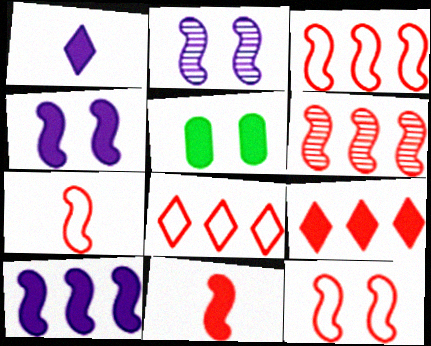[[3, 7, 12], 
[6, 11, 12]]